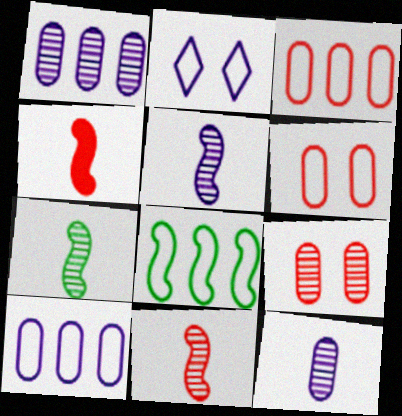[[5, 7, 11]]